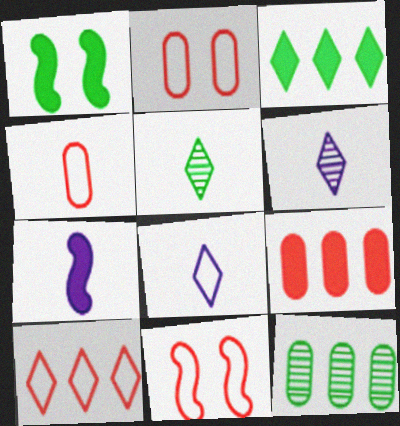[[4, 5, 7], 
[4, 10, 11]]